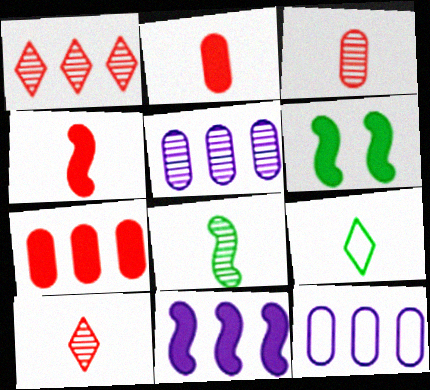[[4, 6, 11], 
[6, 10, 12]]